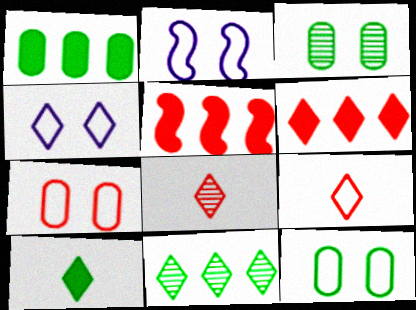[[1, 2, 8], 
[5, 7, 8]]